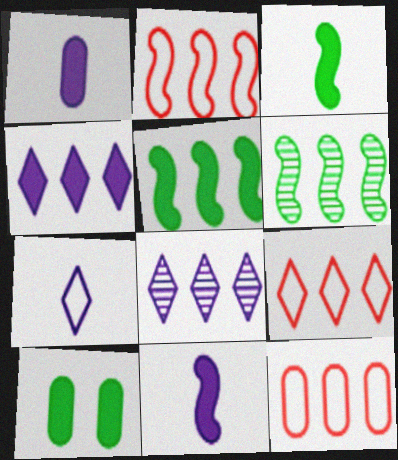[[2, 9, 12], 
[4, 6, 12], 
[5, 8, 12]]